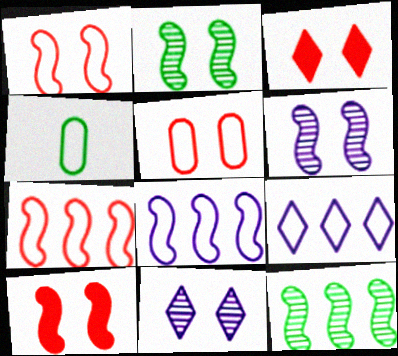[[1, 4, 9]]